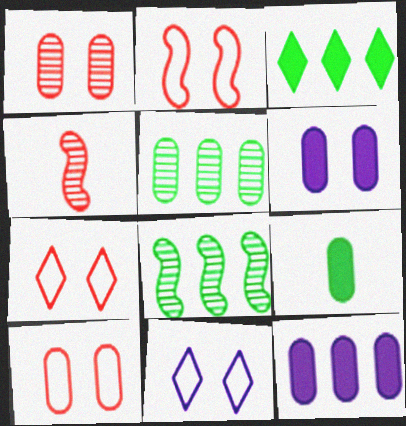[[2, 7, 10]]